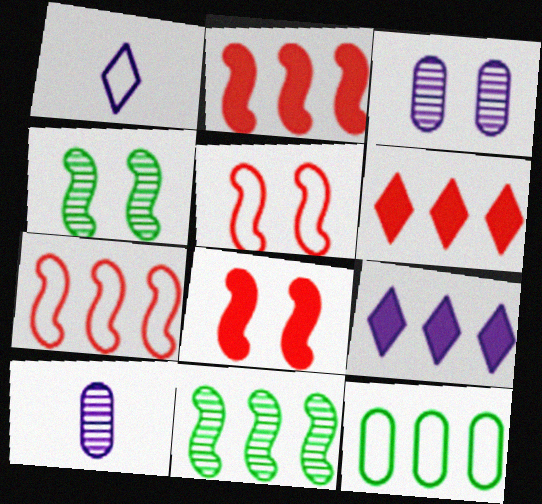[[1, 5, 12]]